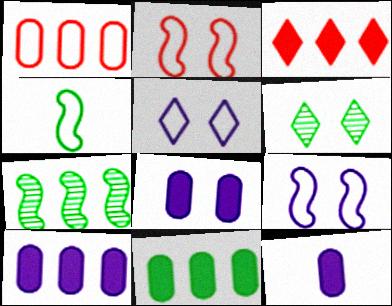[[1, 4, 5], 
[2, 6, 8], 
[4, 6, 11], 
[8, 10, 12]]